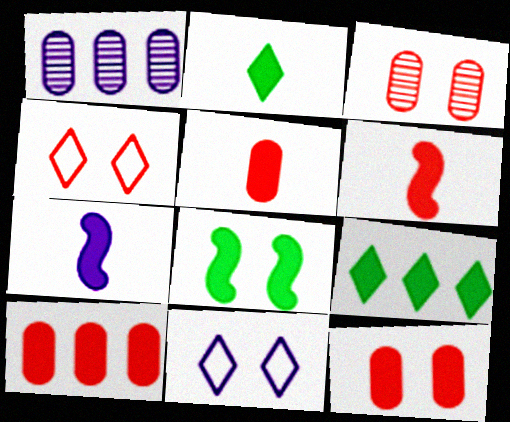[[1, 7, 11], 
[2, 5, 7], 
[3, 8, 11], 
[5, 10, 12], 
[7, 9, 12]]